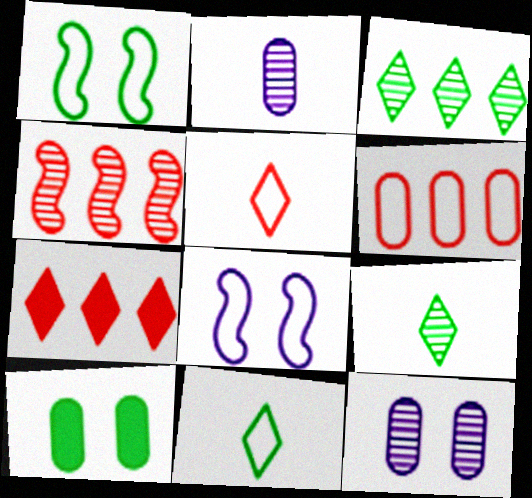[[1, 2, 7], 
[2, 6, 10], 
[4, 6, 7], 
[4, 9, 12], 
[6, 8, 11]]